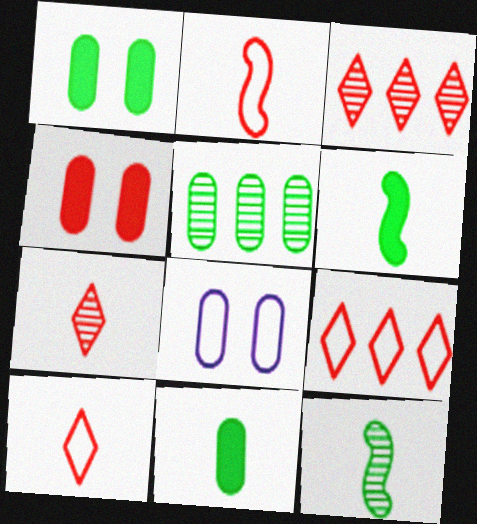[[2, 3, 4], 
[3, 6, 8]]